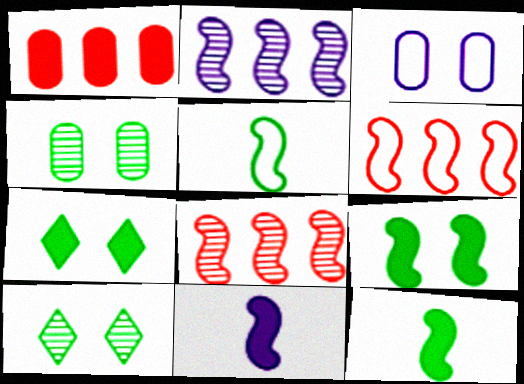[[1, 7, 11]]